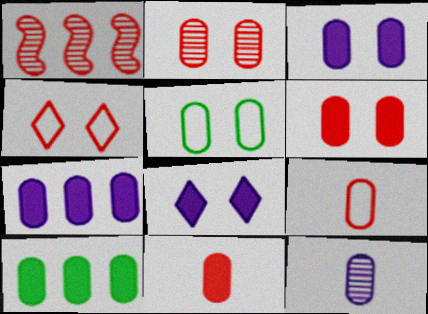[[1, 4, 11], 
[2, 3, 5], 
[3, 10, 11]]